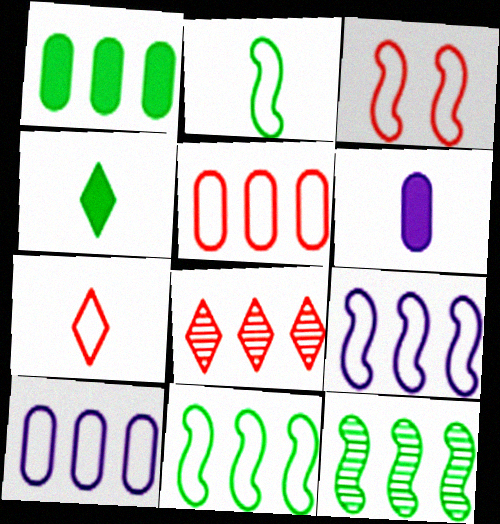[[1, 8, 9], 
[2, 3, 9], 
[3, 5, 7]]